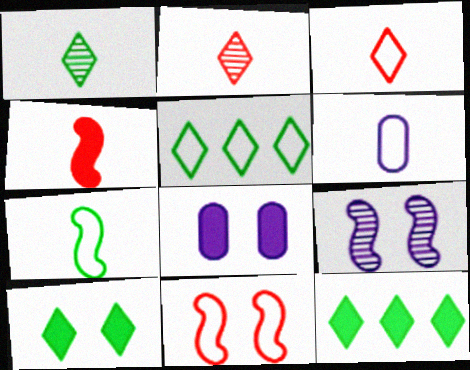[[1, 4, 6], 
[1, 5, 10], 
[3, 6, 7], 
[4, 8, 12], 
[5, 6, 11]]